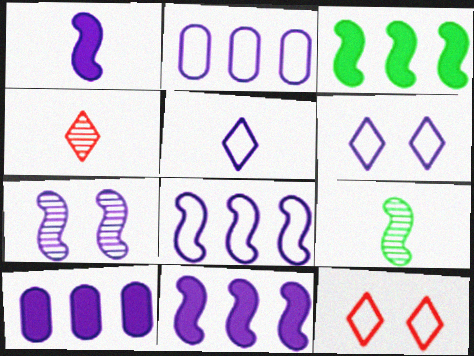[[1, 7, 8], 
[5, 7, 10], 
[9, 10, 12]]